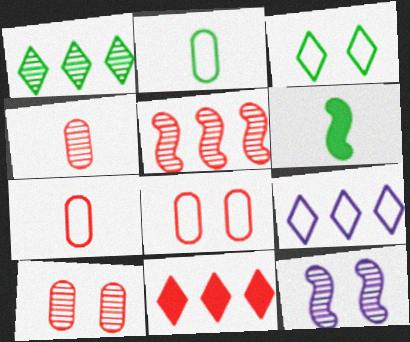[[1, 4, 12], 
[1, 9, 11], 
[2, 11, 12], 
[6, 9, 10]]